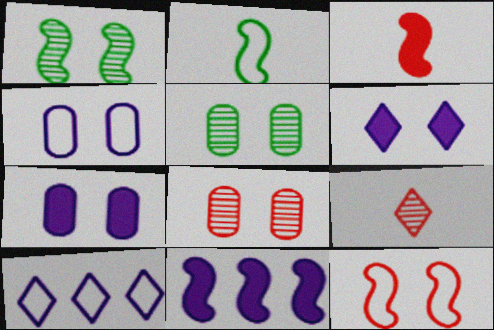[[3, 5, 10], 
[5, 6, 12]]